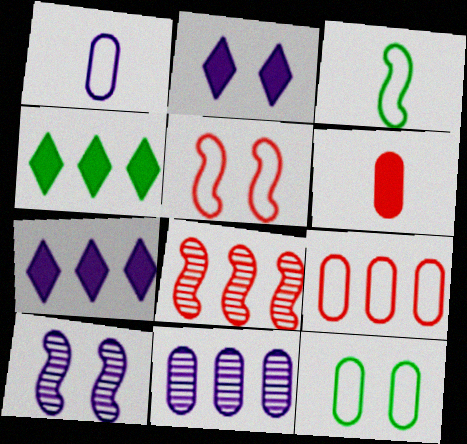[[1, 7, 10], 
[1, 9, 12], 
[6, 11, 12]]